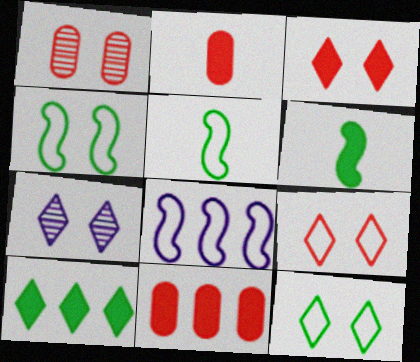[[3, 7, 12], 
[5, 7, 11]]